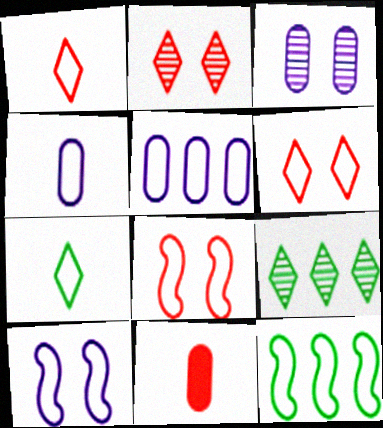[[4, 6, 12], 
[5, 7, 8], 
[9, 10, 11]]